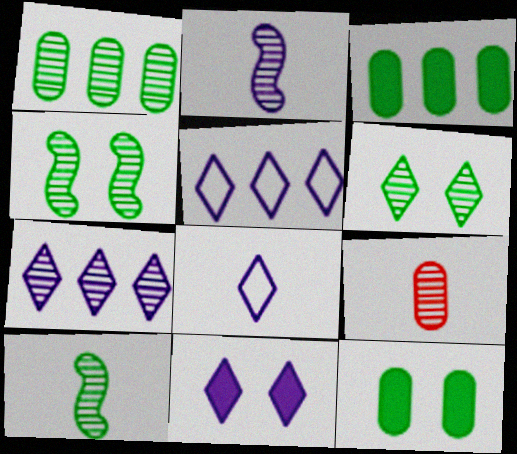[[1, 6, 10], 
[4, 7, 9], 
[7, 8, 11]]